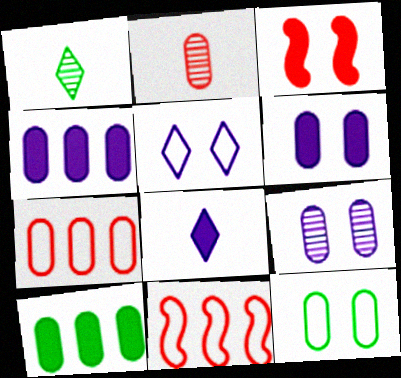[[1, 6, 11], 
[2, 4, 12], 
[3, 8, 10]]